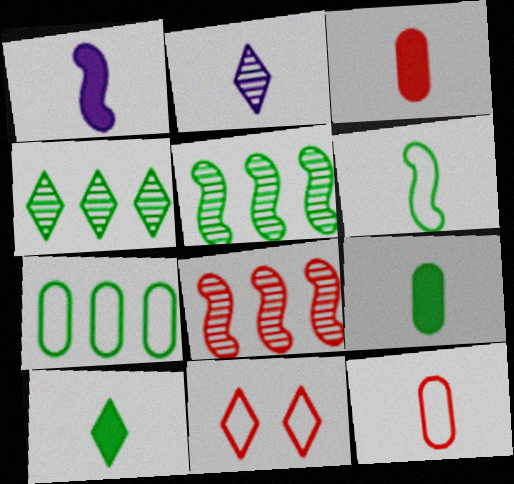[[1, 3, 10], 
[2, 3, 6], 
[3, 8, 11]]